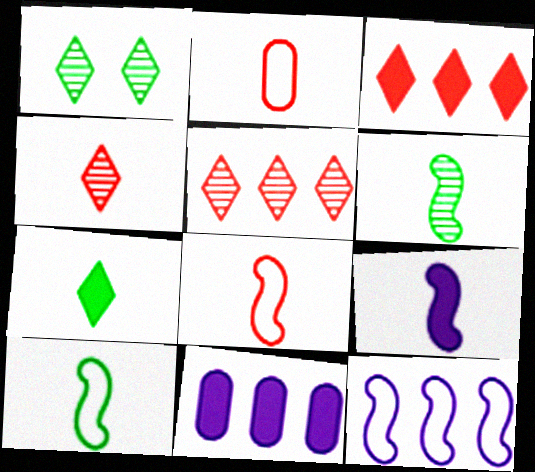[[1, 8, 11], 
[6, 8, 9]]